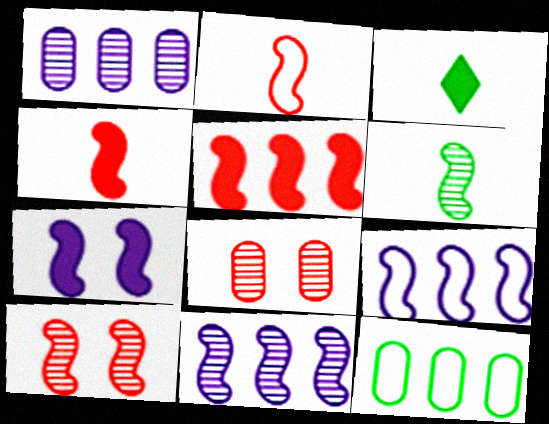[[2, 5, 10], 
[3, 8, 9], 
[6, 10, 11]]